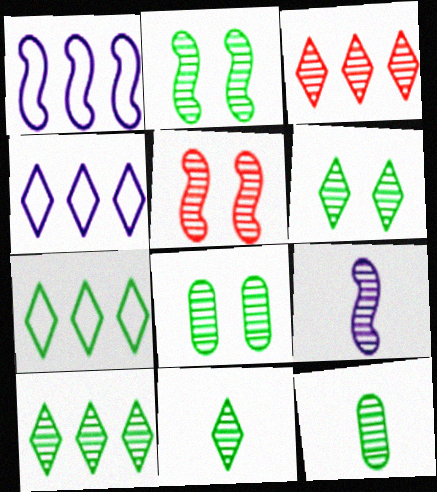[[2, 6, 8], 
[2, 10, 12], 
[3, 8, 9], 
[6, 10, 11]]